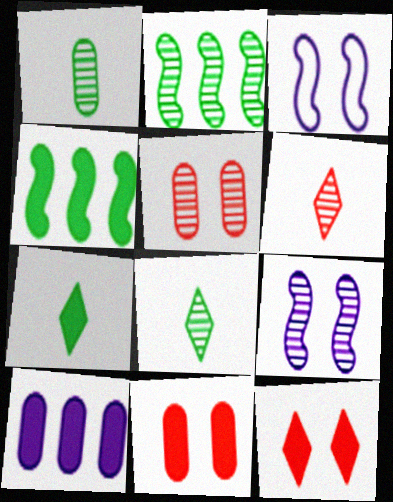[]